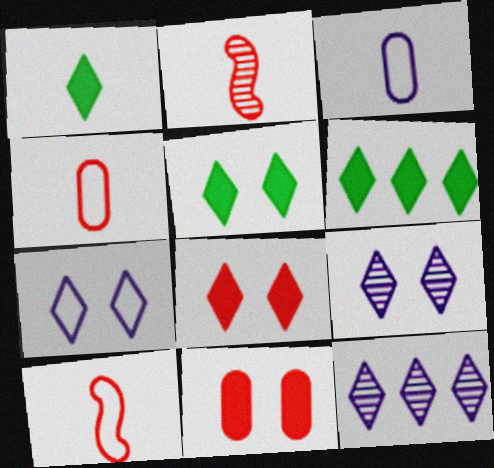[[1, 2, 3], 
[1, 5, 6]]